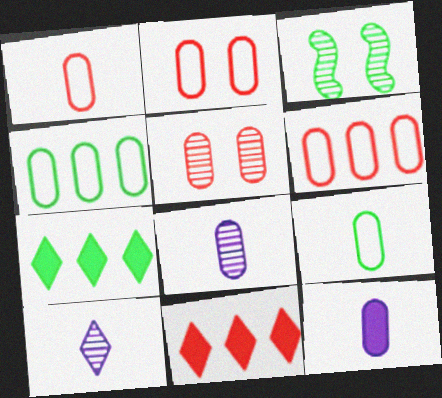[[1, 2, 6], 
[3, 7, 9], 
[4, 5, 12]]